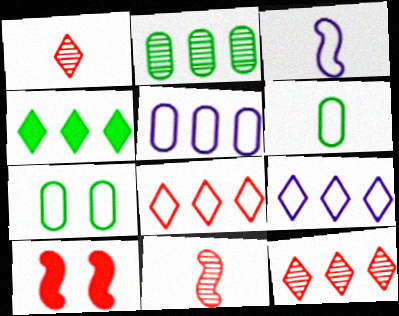[[3, 7, 8], 
[4, 9, 12]]